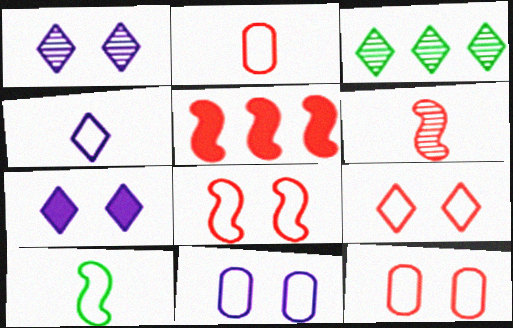[[2, 4, 10], 
[5, 6, 8], 
[8, 9, 12]]